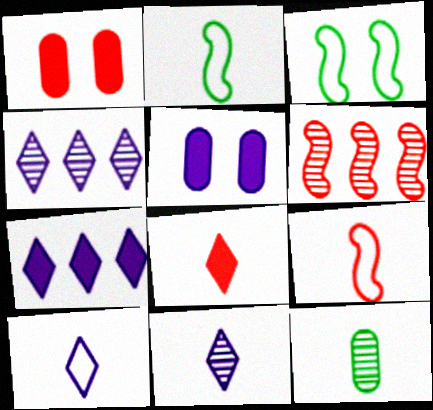[[1, 2, 4]]